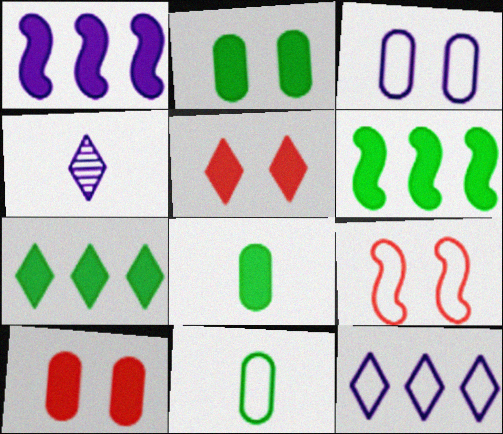[[1, 3, 4], 
[1, 5, 8], 
[9, 11, 12]]